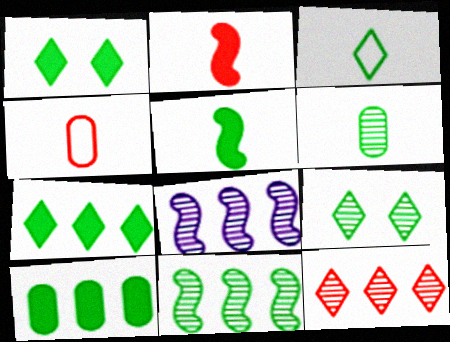[[1, 4, 8], 
[1, 5, 10], 
[3, 5, 6], 
[3, 7, 9], 
[6, 9, 11]]